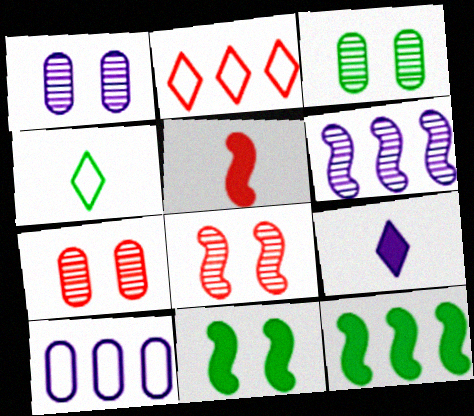[[1, 3, 7], 
[2, 5, 7], 
[3, 4, 12]]